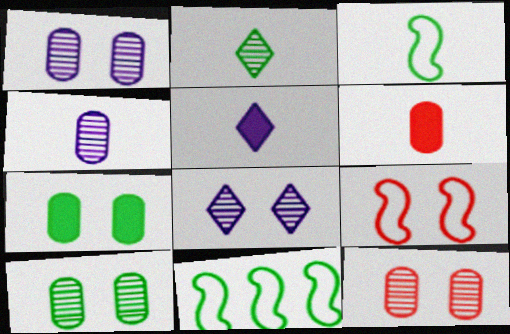[[1, 10, 12], 
[2, 7, 11], 
[5, 11, 12], 
[6, 8, 11], 
[7, 8, 9]]